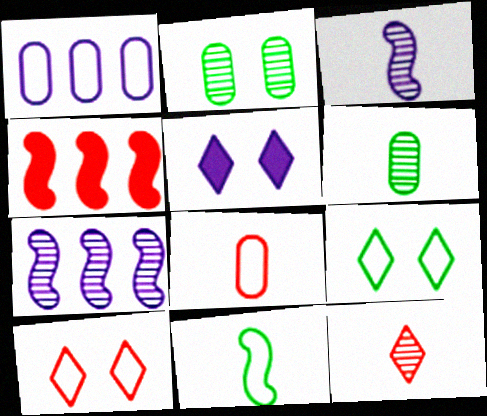[[1, 3, 5], 
[1, 10, 11], 
[2, 7, 12], 
[3, 6, 12]]